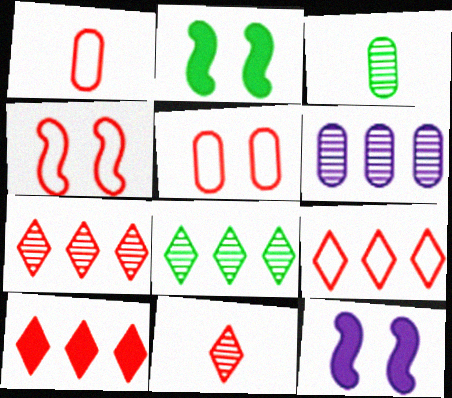[[1, 4, 9], 
[1, 8, 12], 
[3, 9, 12], 
[7, 9, 10]]